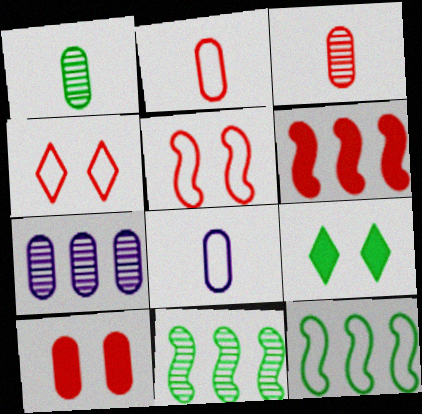[[1, 9, 12], 
[3, 4, 6], 
[4, 8, 12]]